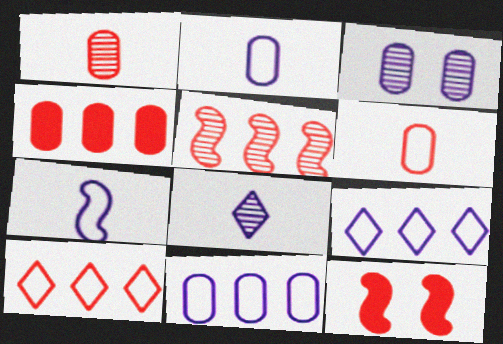[[1, 10, 12], 
[4, 5, 10]]